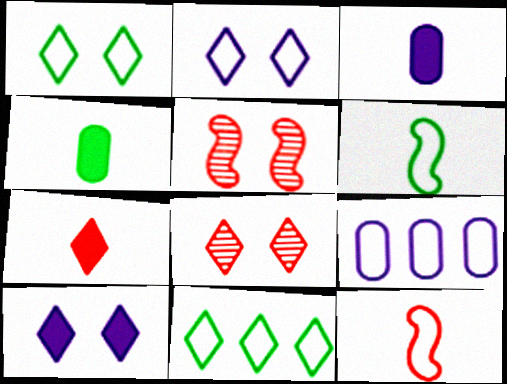[[1, 8, 10], 
[1, 9, 12], 
[3, 5, 11]]